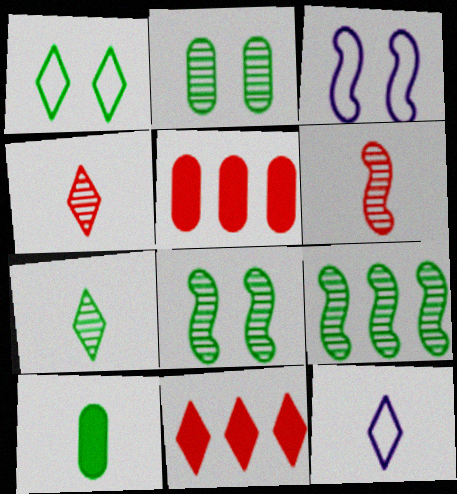[[1, 9, 10], 
[2, 7, 9], 
[3, 5, 7], 
[5, 8, 12], 
[6, 10, 12]]